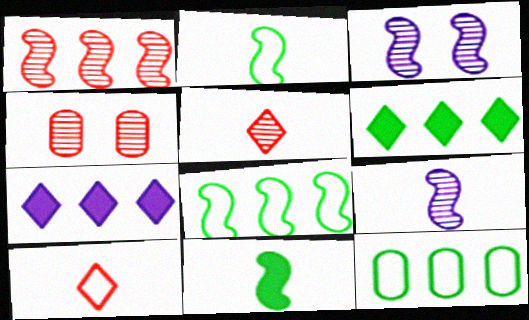[[1, 4, 5], 
[1, 7, 12], 
[2, 4, 7]]